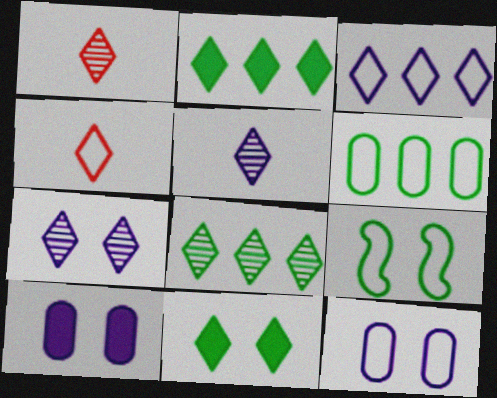[[1, 3, 11], 
[1, 7, 8], 
[2, 4, 7]]